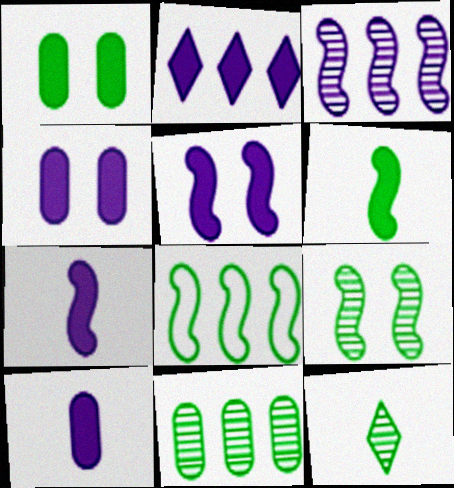[[1, 8, 12], 
[2, 4, 7], 
[2, 5, 10], 
[6, 8, 9], 
[9, 11, 12]]